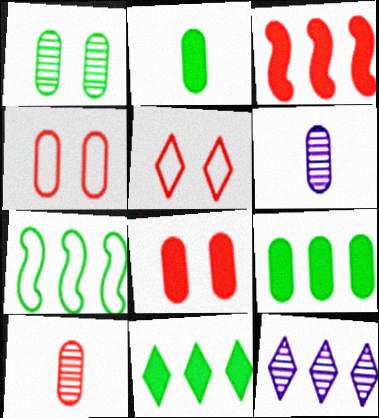[[3, 5, 10], 
[4, 6, 9]]